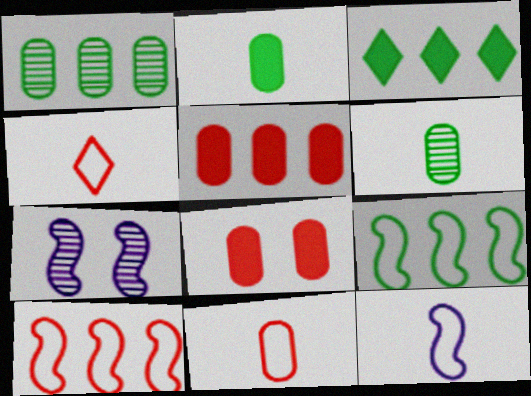[[1, 3, 9], 
[3, 7, 11]]